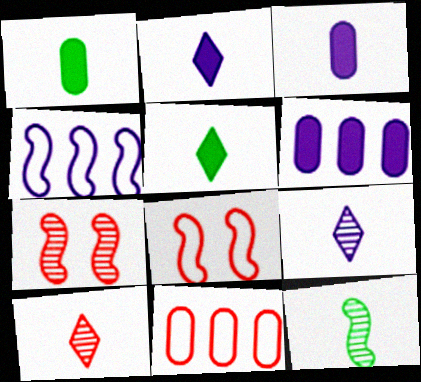[]